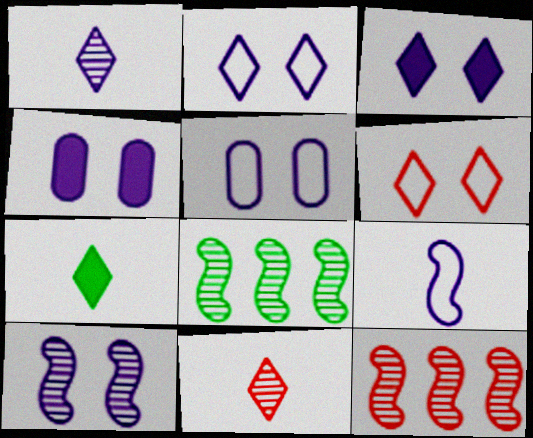[[2, 4, 10], 
[3, 5, 10], 
[5, 7, 12]]